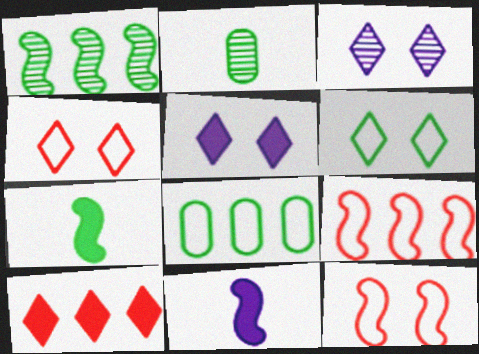[[1, 11, 12], 
[2, 5, 9]]